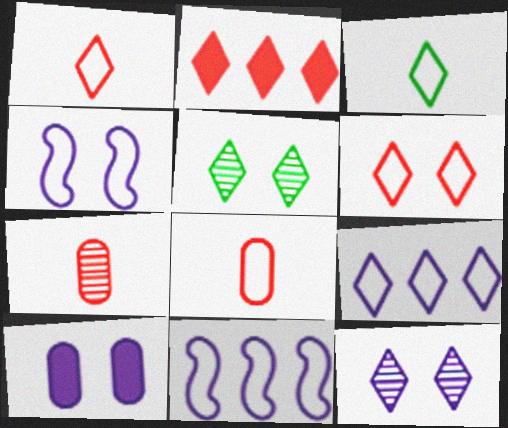[[2, 3, 12], 
[3, 6, 9], 
[4, 10, 12]]